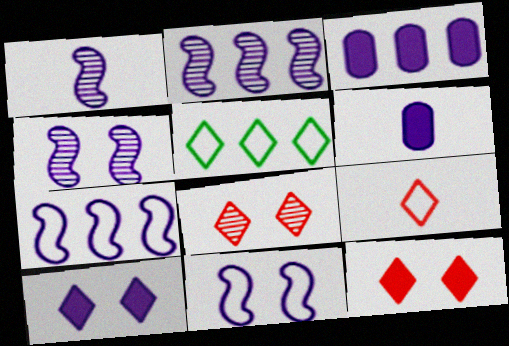[[1, 2, 4]]